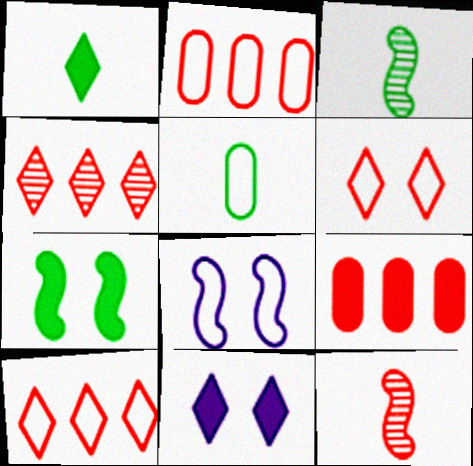[[1, 3, 5], 
[2, 3, 11], 
[5, 8, 10], 
[6, 9, 12]]